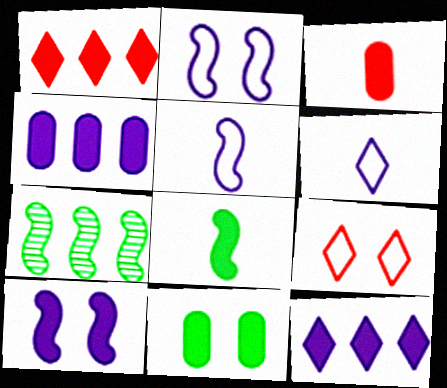[[3, 4, 11]]